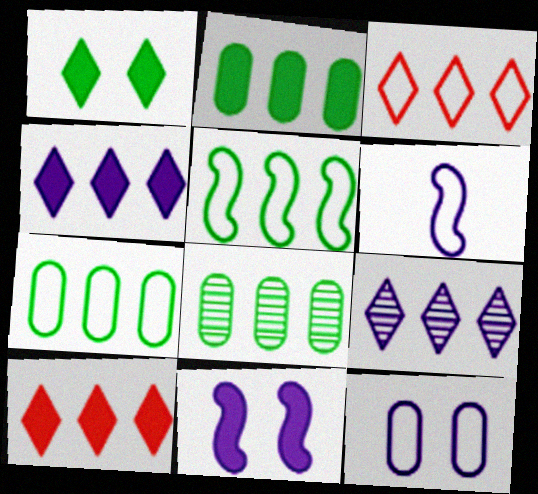[[2, 7, 8]]